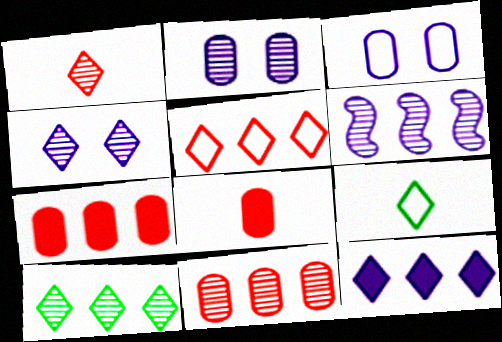[[1, 4, 10], 
[5, 10, 12], 
[6, 10, 11]]